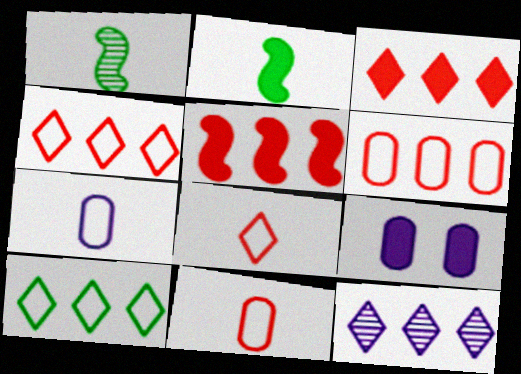[[1, 4, 9], 
[2, 3, 9], 
[3, 10, 12]]